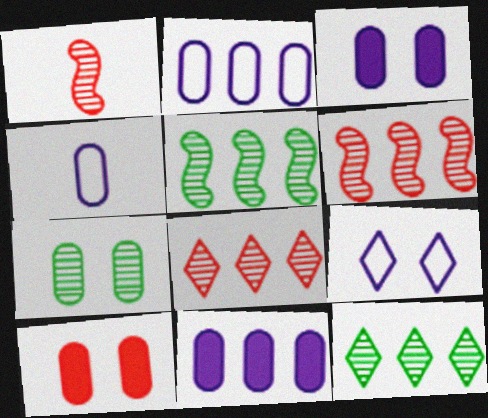[]